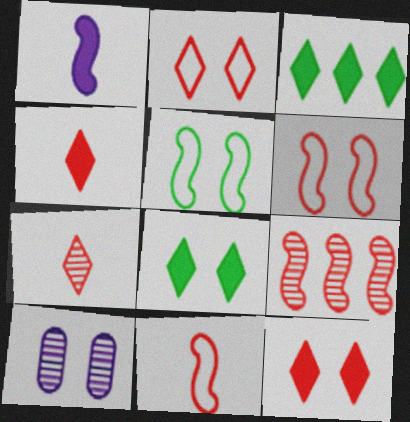[[1, 5, 9], 
[3, 10, 11], 
[5, 10, 12], 
[6, 8, 10]]